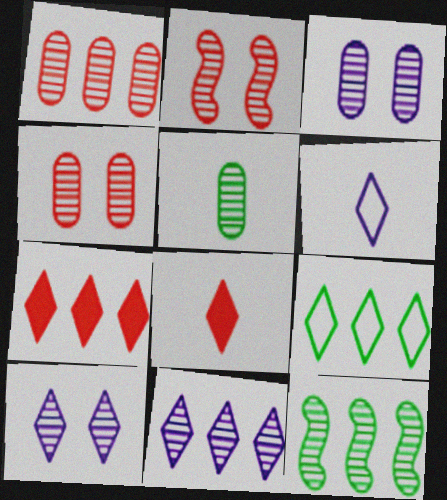[[1, 3, 5], 
[1, 11, 12], 
[2, 5, 11], 
[7, 9, 11], 
[8, 9, 10]]